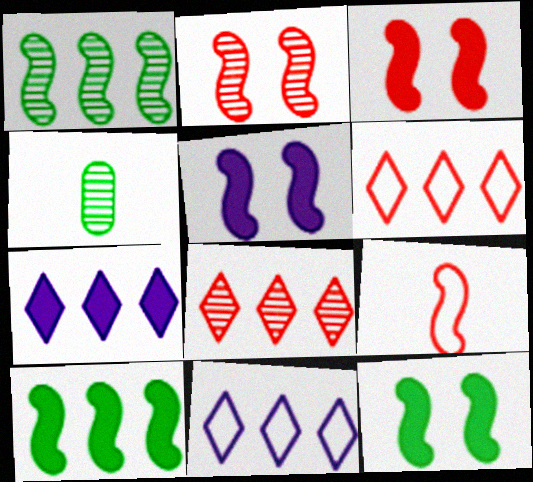[[1, 5, 9], 
[3, 4, 11], 
[3, 5, 12], 
[4, 5, 6]]